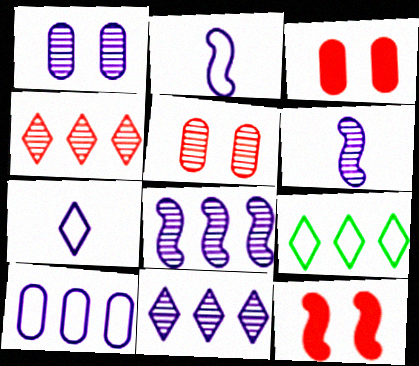[[1, 6, 11], 
[3, 6, 9]]